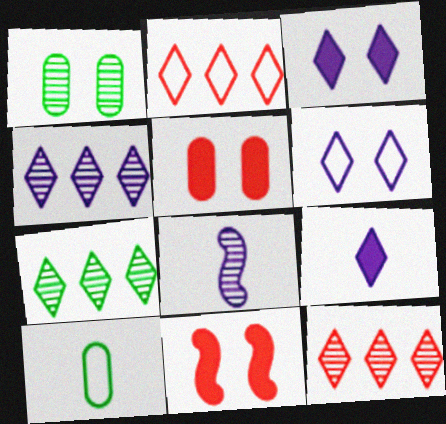[[1, 6, 11], 
[1, 8, 12], 
[4, 6, 9], 
[4, 7, 12], 
[4, 10, 11]]